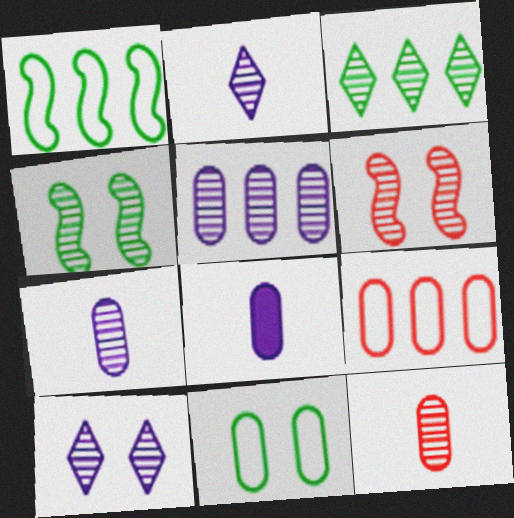[[3, 6, 7]]